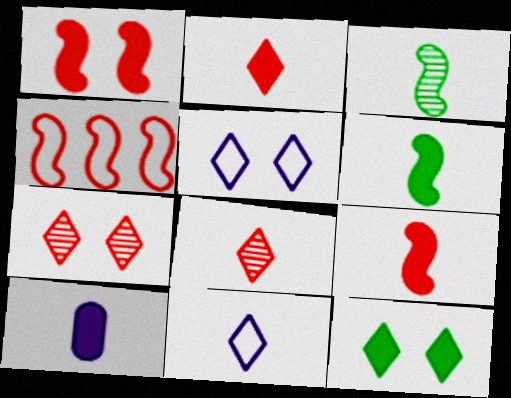[[2, 6, 10], 
[5, 7, 12]]